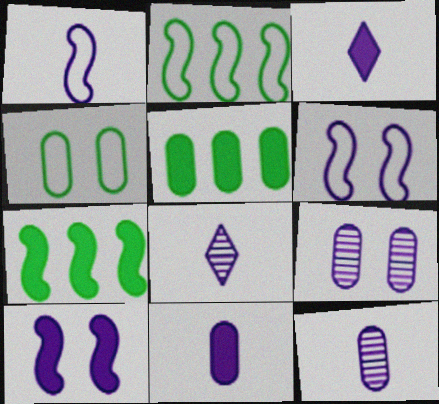[[1, 3, 12], 
[1, 8, 11]]